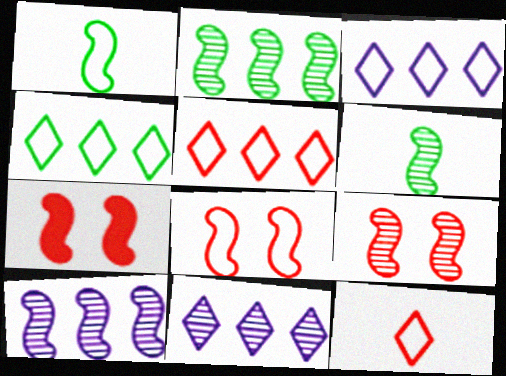[[1, 7, 10], 
[3, 4, 5], 
[6, 9, 10], 
[7, 8, 9]]